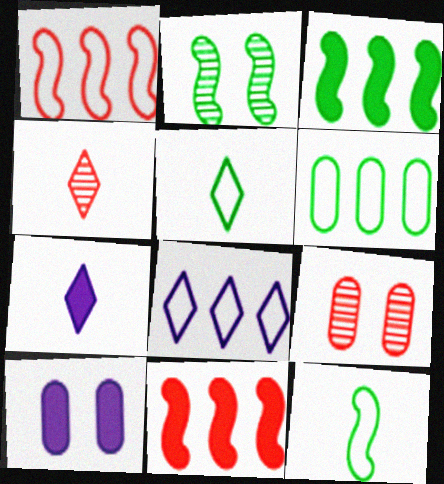[[1, 6, 8], 
[2, 3, 12], 
[4, 5, 7]]